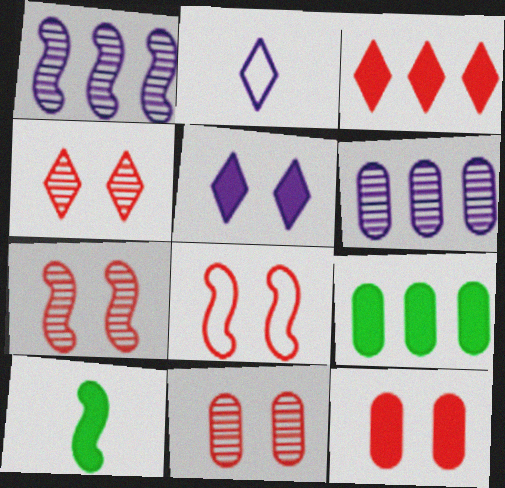[[1, 8, 10], 
[2, 7, 9], 
[4, 7, 11], 
[4, 8, 12]]